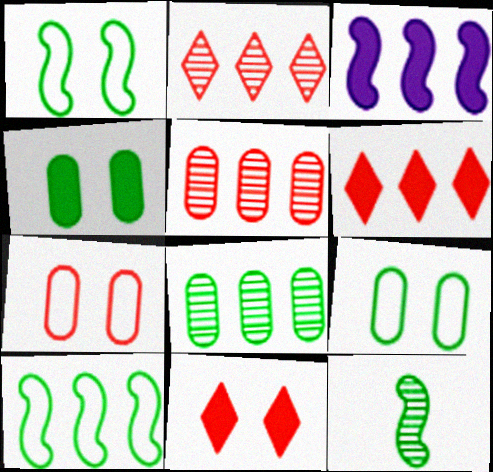[]